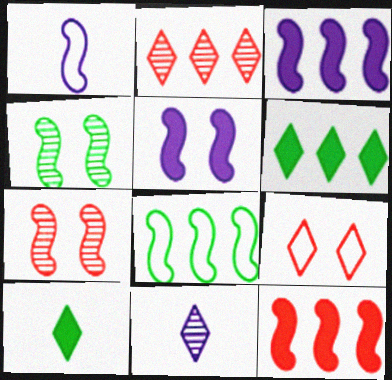[[1, 4, 12], 
[6, 9, 11]]